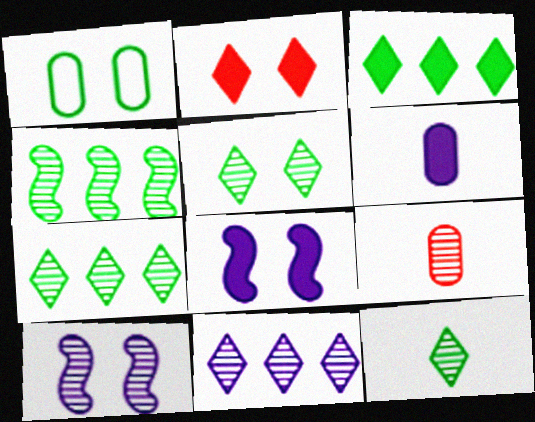[[1, 2, 10], 
[5, 7, 12], 
[7, 9, 10]]